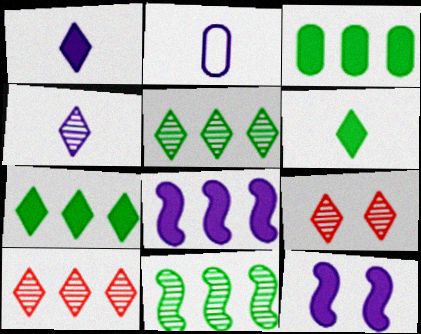[[4, 5, 9]]